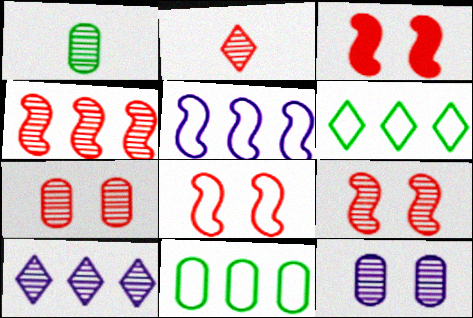[[1, 9, 10], 
[2, 4, 7], 
[3, 8, 9]]